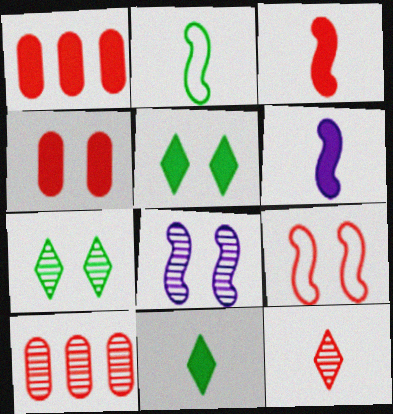[[1, 5, 6], 
[1, 9, 12]]